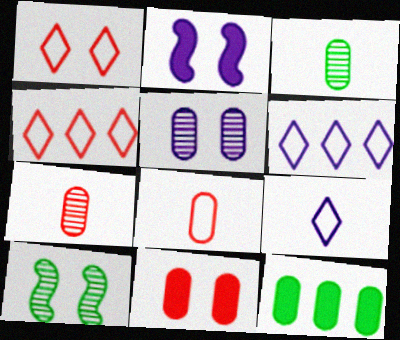[[2, 3, 4], 
[5, 8, 12]]